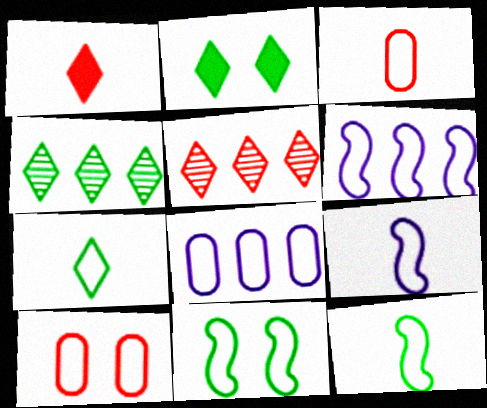[[2, 4, 7], 
[3, 7, 9], 
[6, 7, 10]]